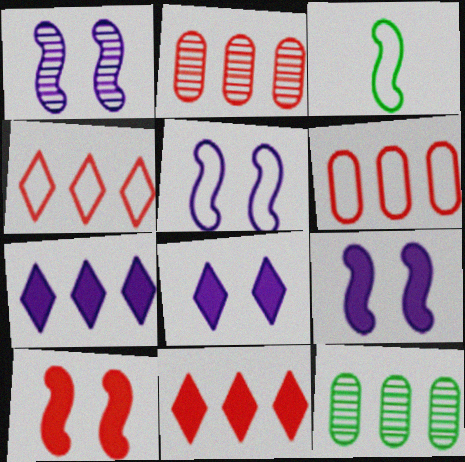[[1, 5, 9], 
[2, 3, 8]]